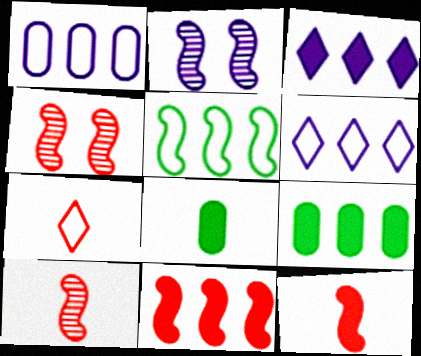[[2, 5, 12], 
[2, 7, 9], 
[3, 9, 11], 
[4, 6, 8]]